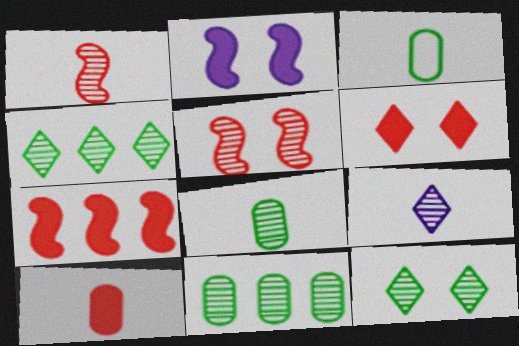[[1, 8, 9], 
[5, 9, 11], 
[6, 7, 10]]